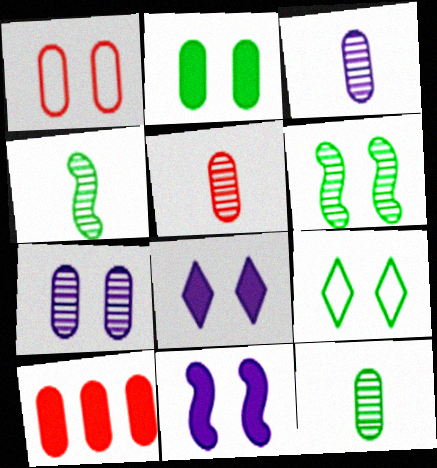[[1, 2, 7], 
[1, 5, 10], 
[1, 6, 8], 
[2, 6, 9], 
[3, 5, 12]]